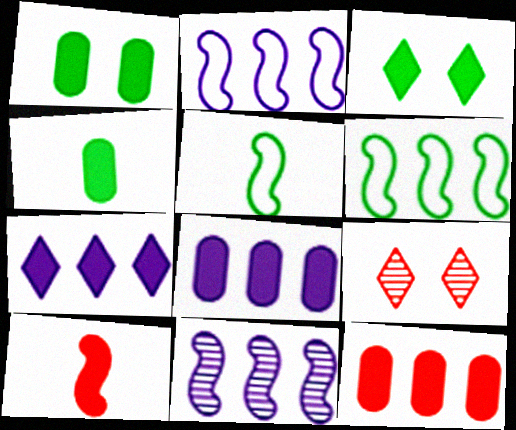[[1, 7, 10], 
[2, 4, 9], 
[3, 8, 10], 
[5, 8, 9]]